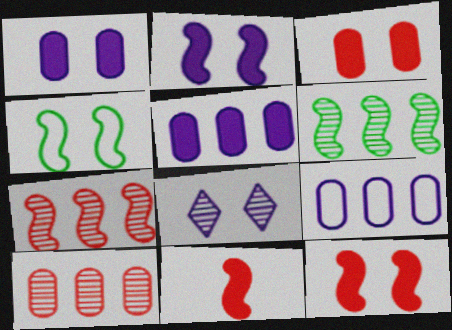[[3, 4, 8]]